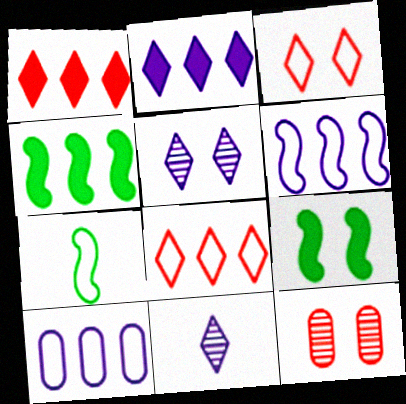[[2, 7, 12], 
[3, 7, 10]]